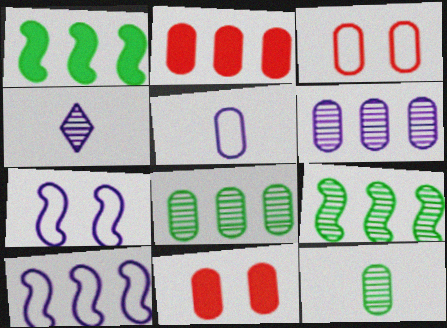[[1, 3, 4], 
[5, 8, 11]]